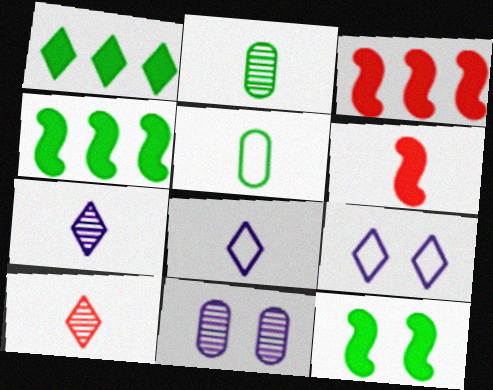[[1, 9, 10], 
[2, 3, 9], 
[2, 6, 8], 
[5, 6, 7]]